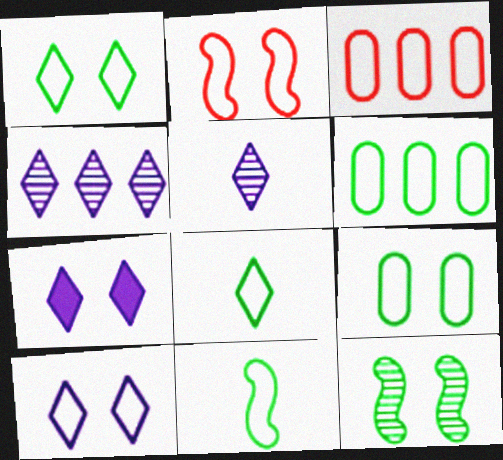[[1, 6, 11], 
[2, 9, 10], 
[3, 10, 11]]